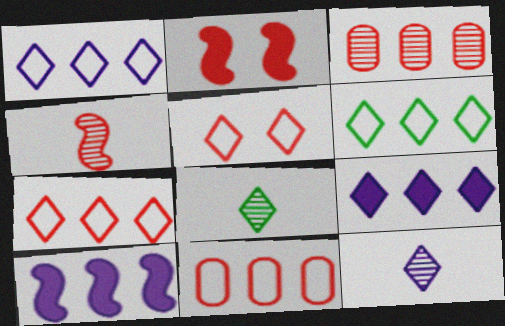[[1, 6, 7], 
[3, 6, 10], 
[5, 8, 9]]